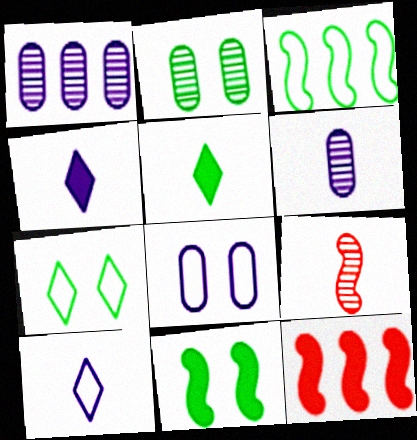[[2, 3, 5], 
[2, 7, 11], 
[2, 10, 12], 
[6, 7, 12]]